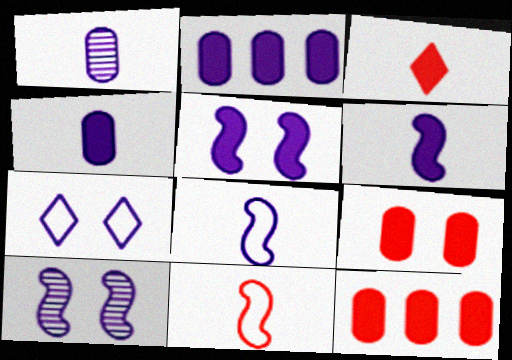[]